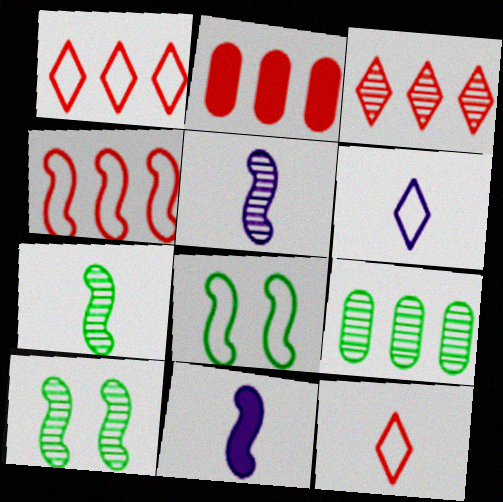[[2, 3, 4], 
[2, 6, 10], 
[4, 10, 11]]